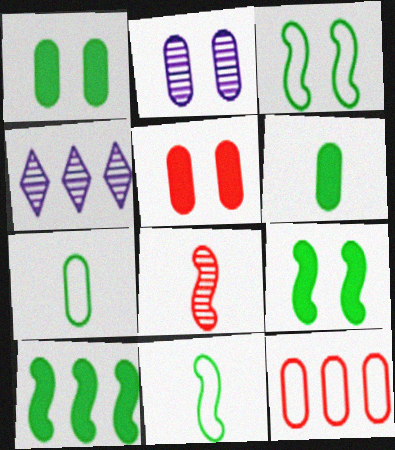[[2, 6, 12], 
[4, 5, 11], 
[4, 10, 12]]